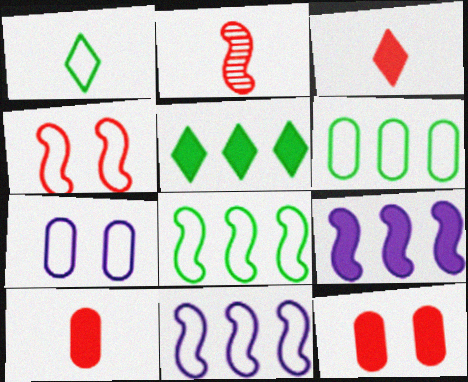[[2, 5, 7]]